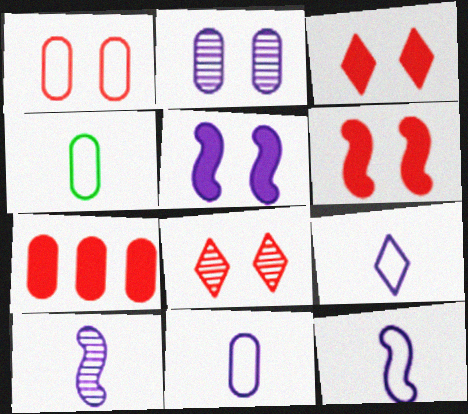[[1, 6, 8], 
[2, 4, 7], 
[9, 11, 12]]